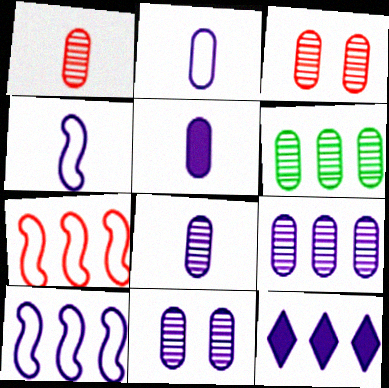[[1, 6, 11], 
[2, 5, 8], 
[3, 6, 8], 
[4, 11, 12], 
[6, 7, 12], 
[8, 9, 11], 
[9, 10, 12]]